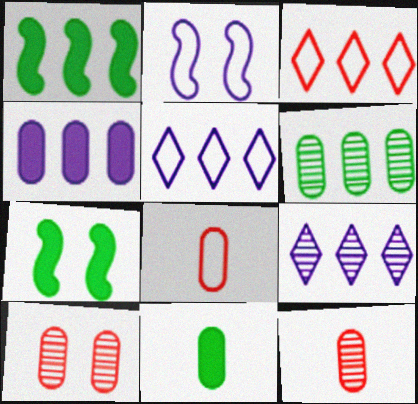[[5, 7, 12], 
[7, 8, 9]]